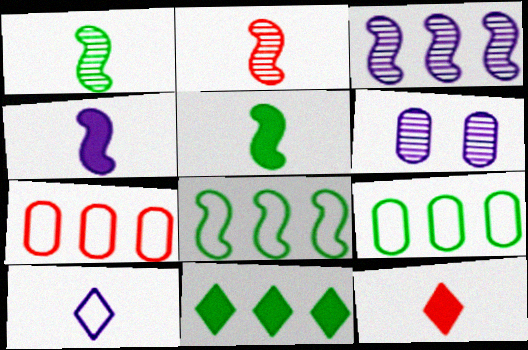[[3, 7, 11], 
[6, 8, 12]]